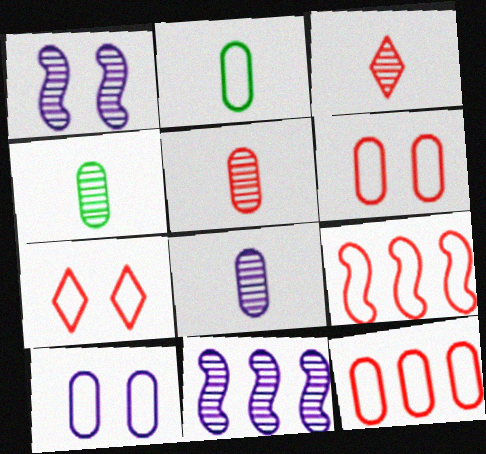[[2, 10, 12], 
[4, 5, 8]]